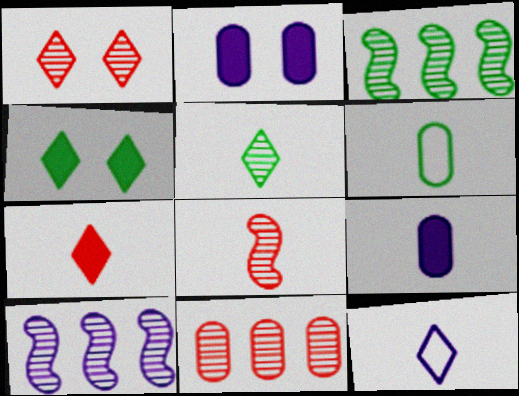[[1, 8, 11], 
[2, 6, 11], 
[2, 10, 12], 
[3, 4, 6], 
[5, 7, 12]]